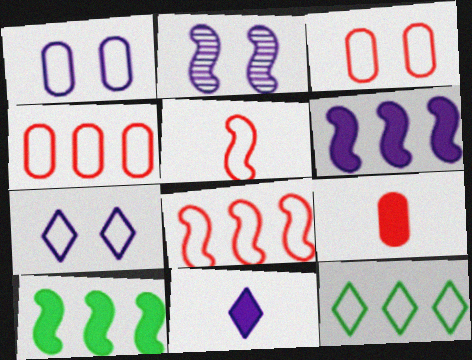[[1, 5, 12], 
[2, 5, 10], 
[2, 9, 12]]